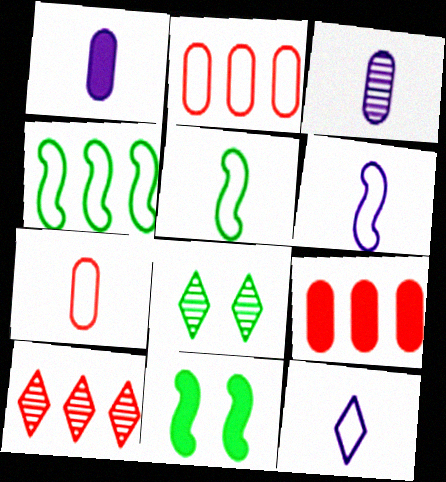[[5, 7, 12], 
[6, 8, 9]]